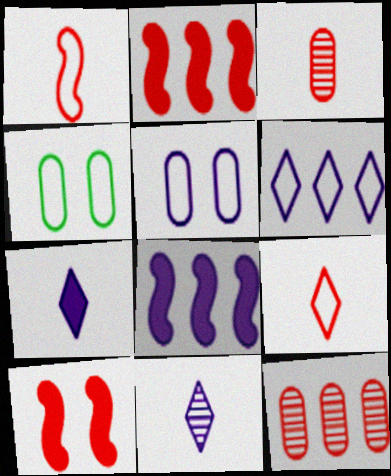[[1, 4, 6], 
[2, 4, 11], 
[5, 8, 11], 
[9, 10, 12]]